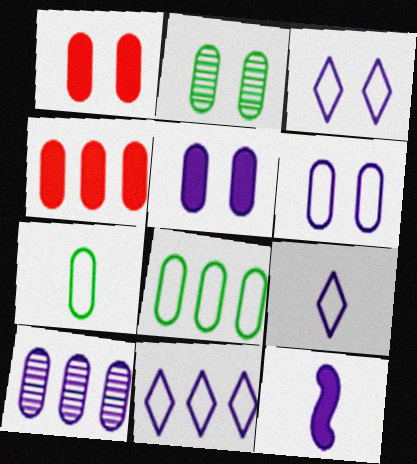[[1, 2, 6], 
[1, 7, 10], 
[3, 9, 11], 
[3, 10, 12], 
[4, 8, 10]]